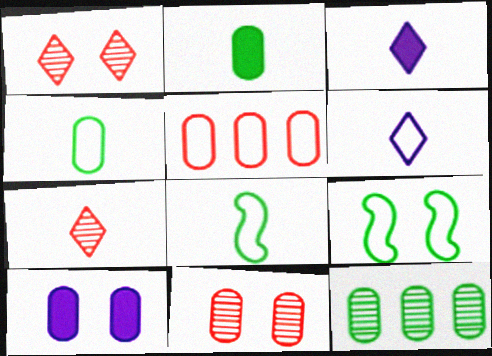[[1, 9, 10], 
[5, 6, 9]]